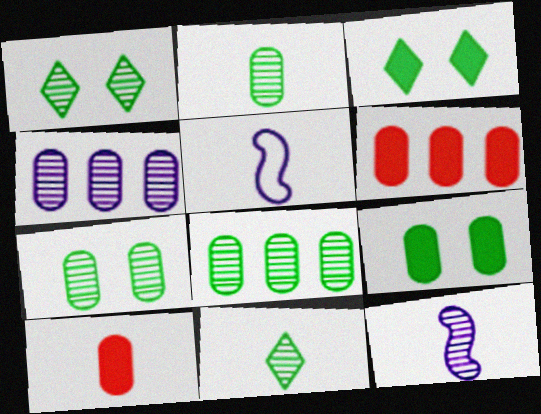[[1, 5, 6], 
[2, 7, 8], 
[5, 10, 11]]